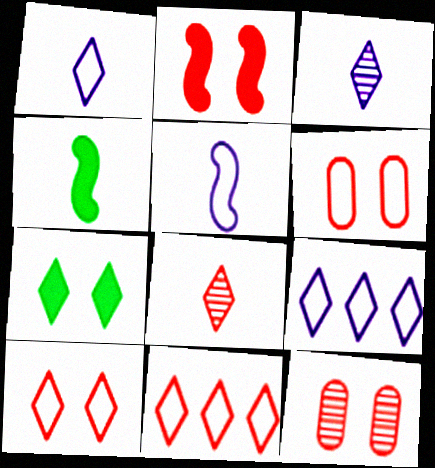[[2, 10, 12], 
[3, 7, 11], 
[4, 9, 12], 
[7, 8, 9]]